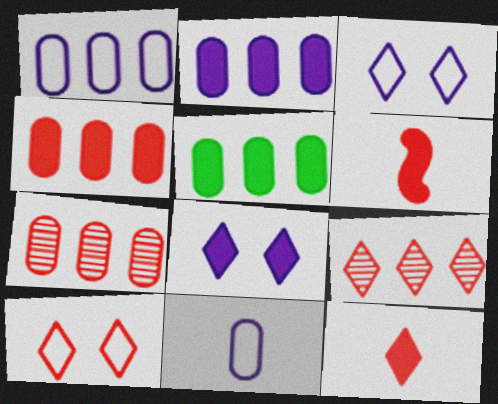[[1, 5, 7], 
[2, 4, 5], 
[5, 6, 8], 
[6, 7, 10], 
[9, 10, 12]]